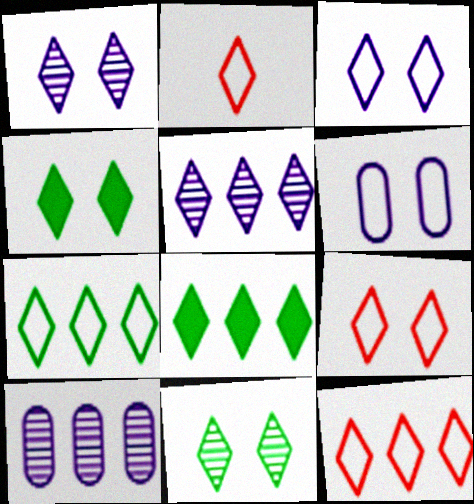[[1, 2, 8], 
[1, 4, 9], 
[2, 3, 7], 
[2, 4, 5], 
[2, 9, 12], 
[5, 8, 12]]